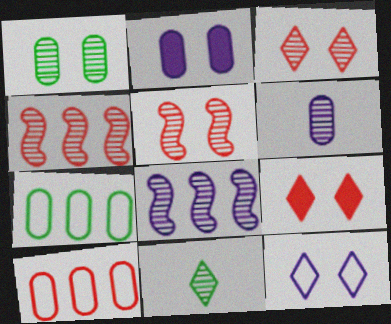[]